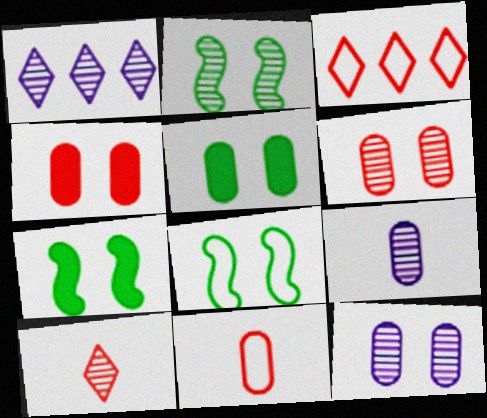[[1, 7, 11], 
[2, 7, 8], 
[3, 7, 9]]